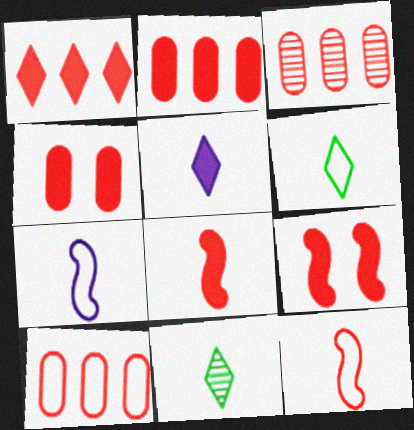[[1, 4, 8], 
[2, 3, 10]]